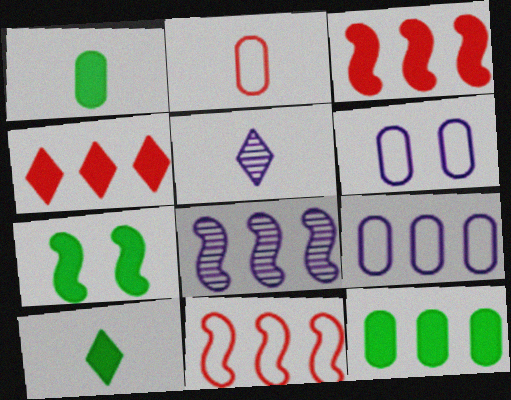[[7, 10, 12]]